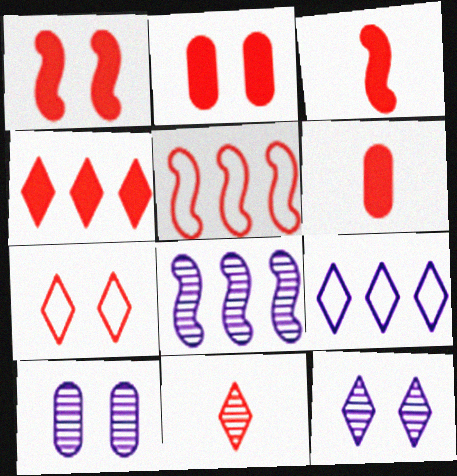[[1, 4, 6], 
[2, 3, 4], 
[2, 5, 11], 
[4, 7, 11]]